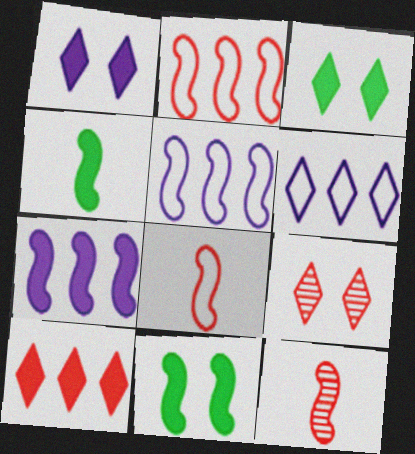[[5, 11, 12]]